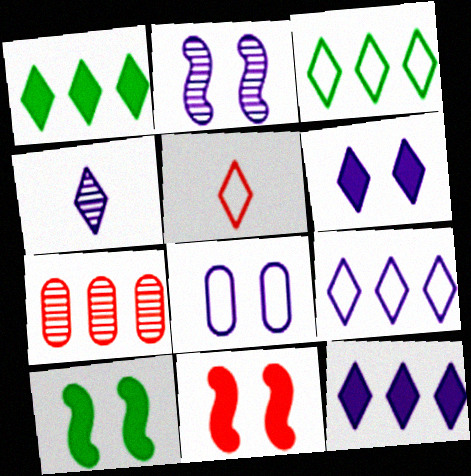[[2, 6, 8], 
[4, 6, 9], 
[5, 7, 11]]